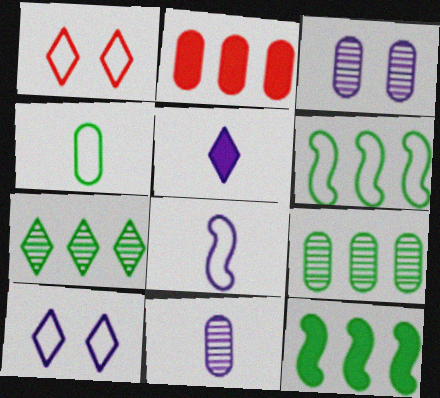[[1, 5, 7], 
[1, 11, 12], 
[2, 3, 4], 
[5, 8, 11]]